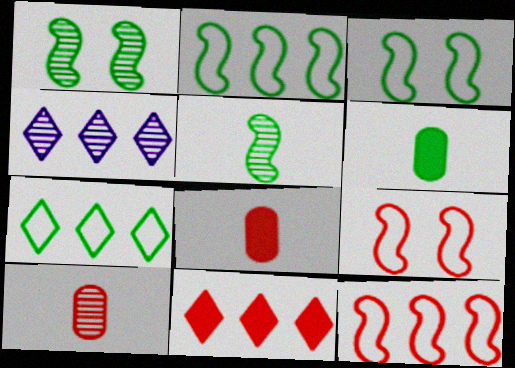[[1, 4, 10], 
[1, 6, 7], 
[3, 4, 8], 
[4, 6, 9], 
[4, 7, 11], 
[9, 10, 11]]